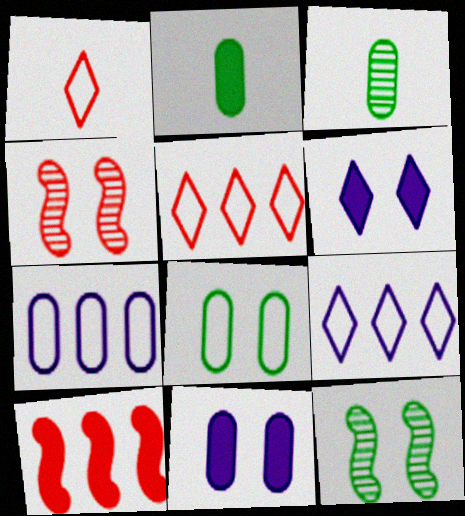[[2, 4, 9], 
[2, 6, 10], 
[4, 6, 8]]